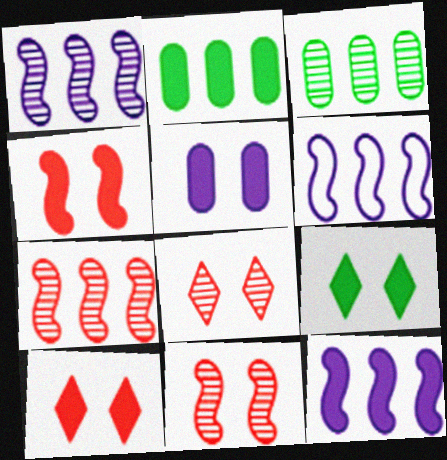[[1, 6, 12], 
[4, 5, 9]]